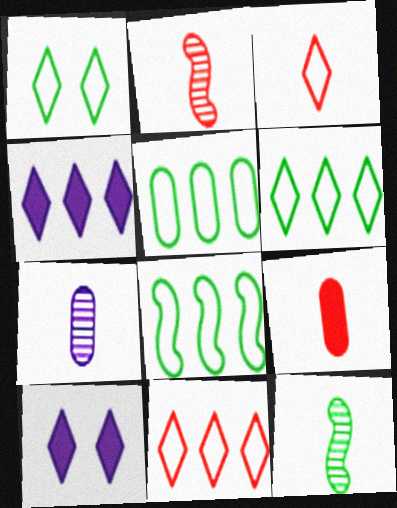[[2, 3, 9], 
[2, 5, 10], 
[5, 6, 8]]